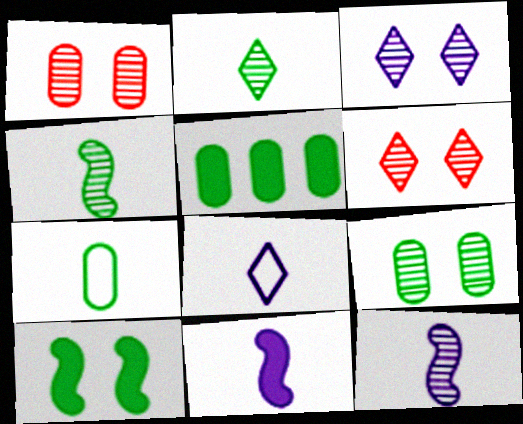[[5, 7, 9]]